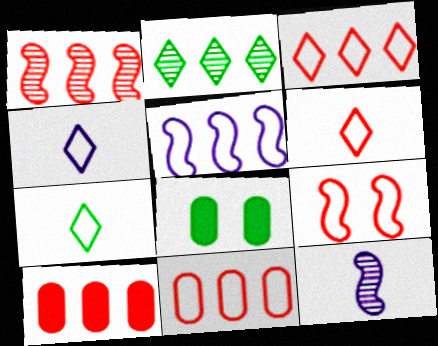[[1, 3, 10], 
[1, 4, 8], 
[2, 5, 10], 
[3, 8, 12], 
[4, 6, 7], 
[6, 9, 11]]